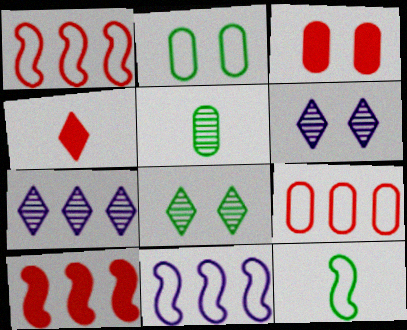[[3, 4, 10], 
[3, 7, 12]]